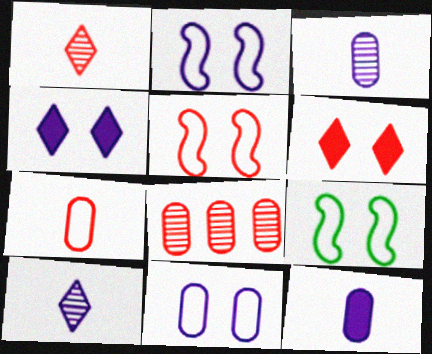[[2, 5, 9]]